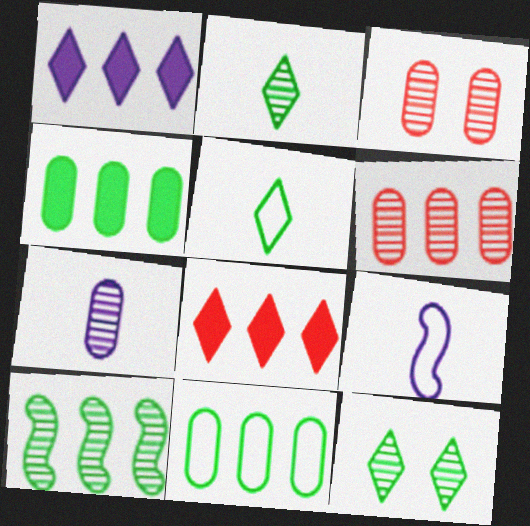[]